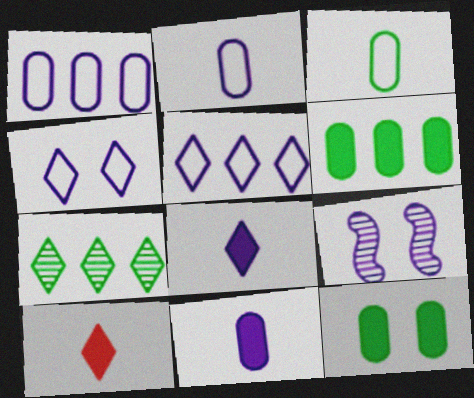[[1, 8, 9], 
[4, 7, 10], 
[5, 9, 11]]